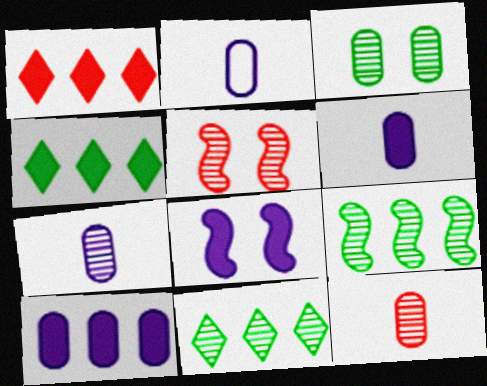[[2, 4, 5], 
[2, 6, 7], 
[5, 7, 11]]